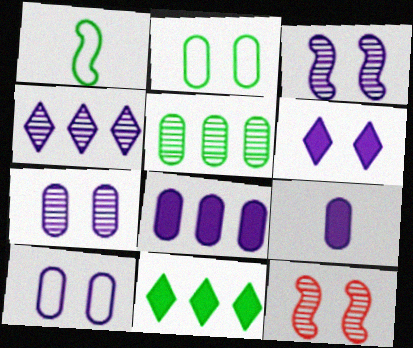[[2, 6, 12], 
[3, 6, 10]]